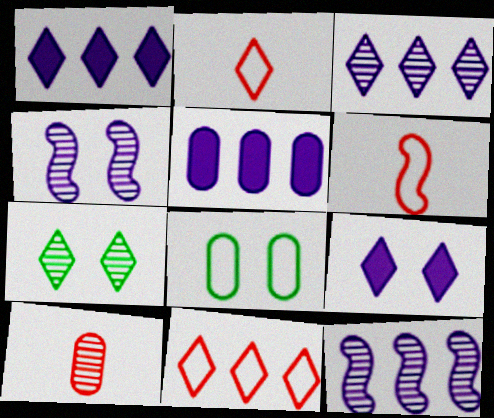[[1, 2, 7], 
[5, 6, 7], 
[5, 8, 10], 
[7, 10, 12]]